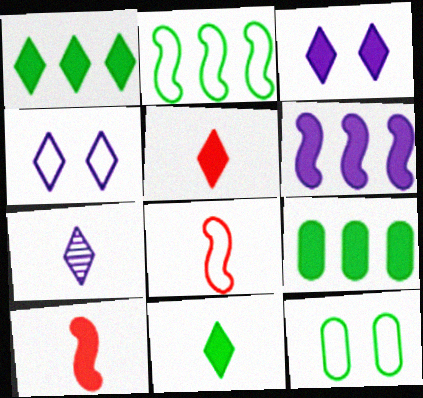[[1, 3, 5], 
[3, 9, 10]]